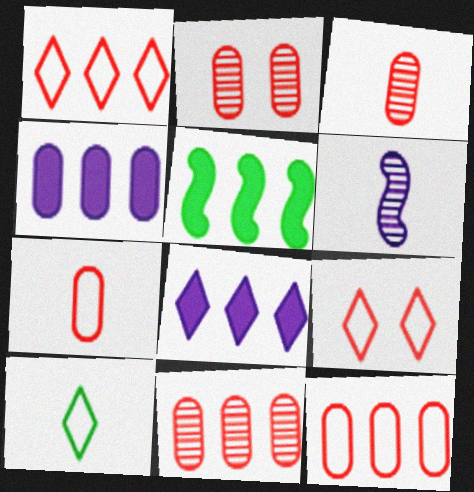[[2, 3, 11]]